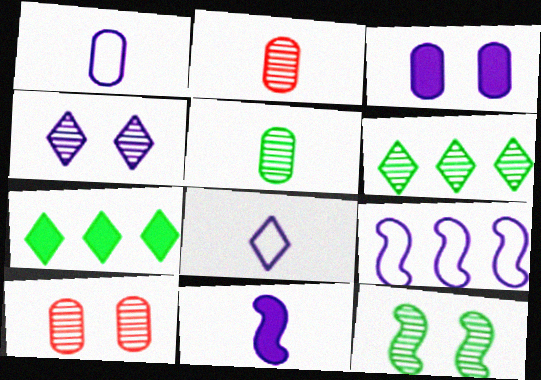[[4, 10, 12], 
[5, 6, 12]]